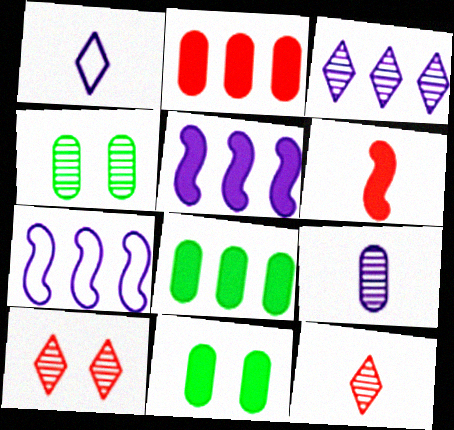[[7, 11, 12]]